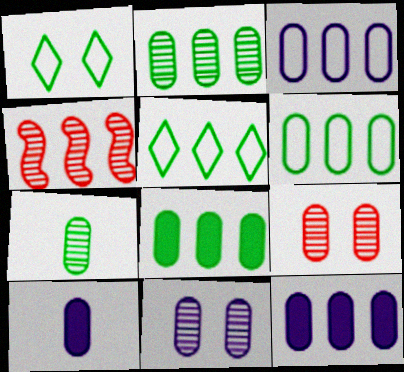[[1, 4, 10], 
[2, 6, 8], 
[3, 10, 11], 
[4, 5, 12], 
[6, 9, 10]]